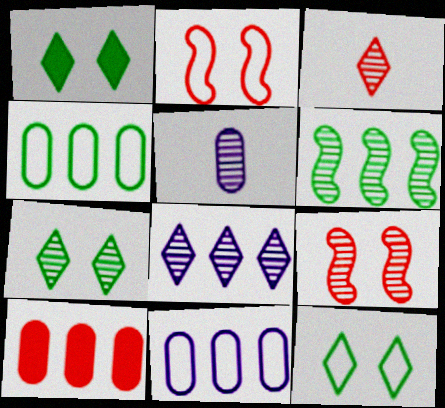[[1, 7, 12], 
[2, 3, 10], 
[3, 7, 8]]